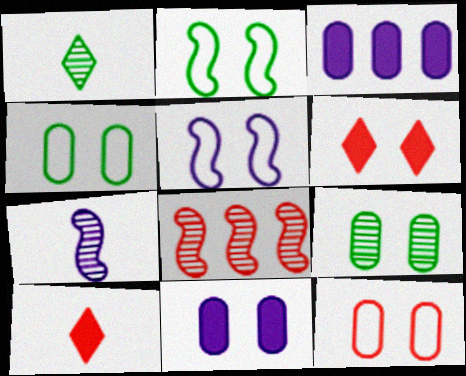[[5, 6, 9], 
[8, 10, 12], 
[9, 11, 12]]